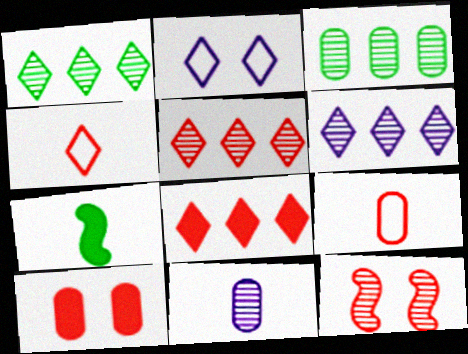[[1, 5, 6], 
[1, 11, 12], 
[4, 7, 11], 
[8, 9, 12]]